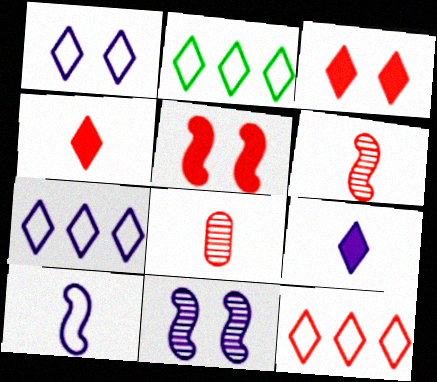[[2, 7, 12], 
[5, 8, 12]]